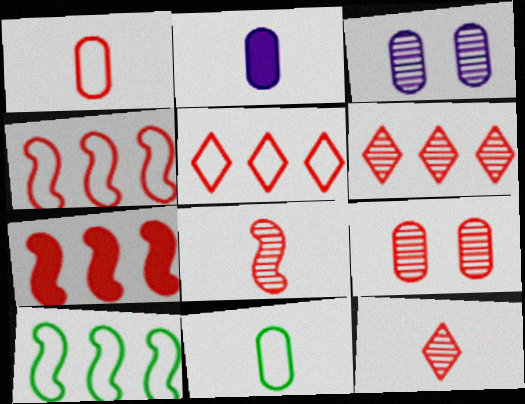[[6, 8, 9]]